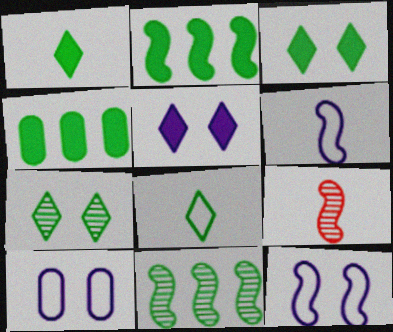[[2, 9, 12]]